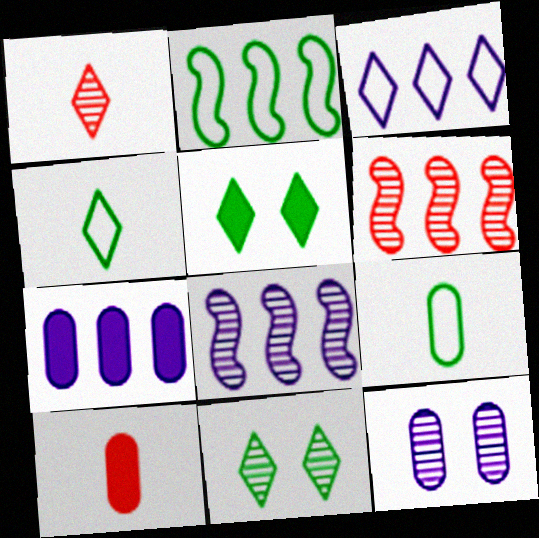[[1, 3, 5], 
[3, 7, 8]]